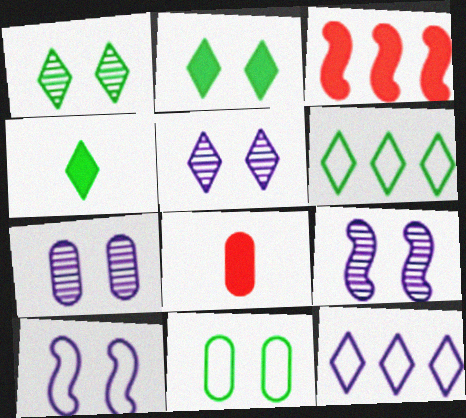[[1, 4, 6], 
[5, 7, 9], 
[6, 8, 9]]